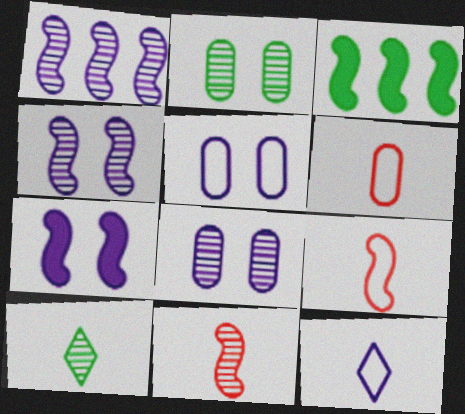[[3, 4, 9]]